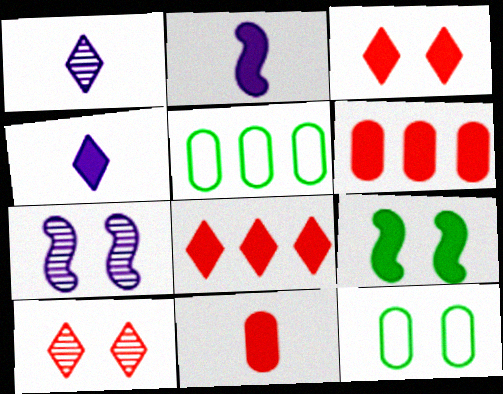[[2, 5, 10], 
[3, 7, 12], 
[4, 6, 9]]